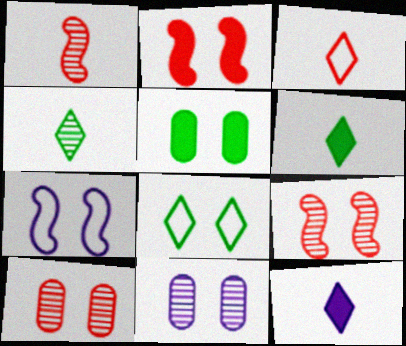[[2, 8, 11], 
[3, 4, 12]]